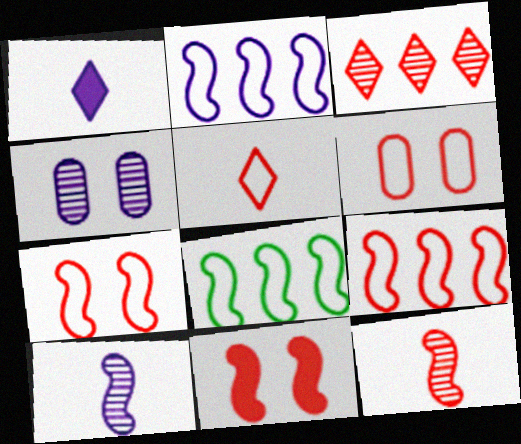[[1, 2, 4], 
[2, 8, 9], 
[5, 6, 9], 
[8, 10, 11], 
[9, 11, 12]]